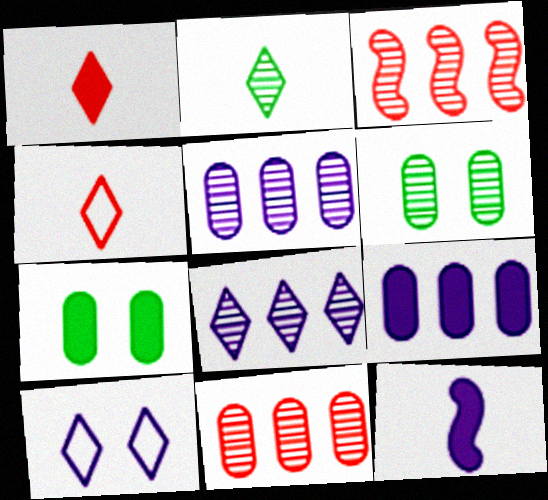[[5, 10, 12]]